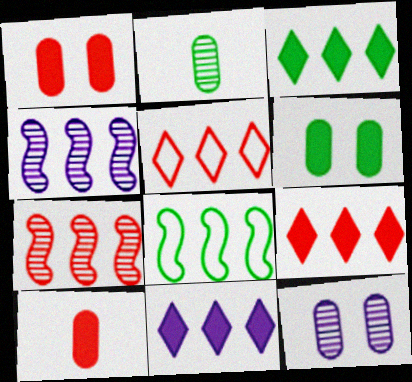[[3, 9, 11]]